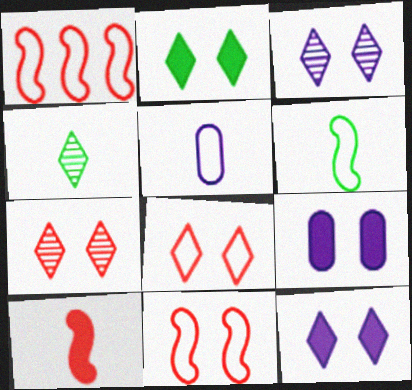[[1, 4, 9], 
[2, 3, 8], 
[4, 5, 10]]